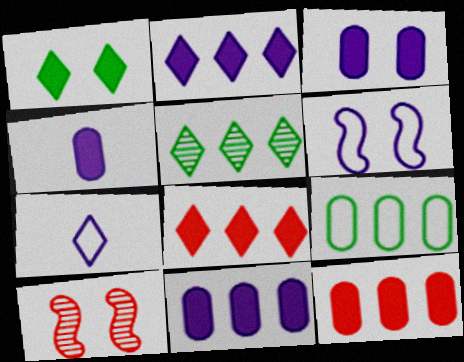[[3, 4, 11]]